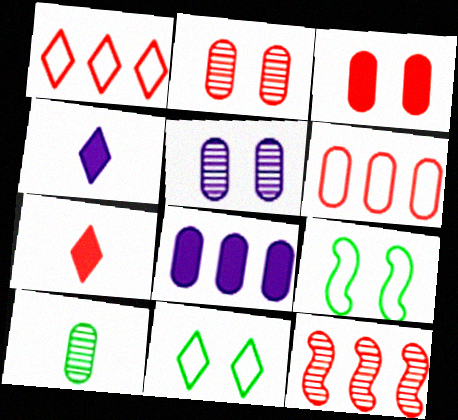[]